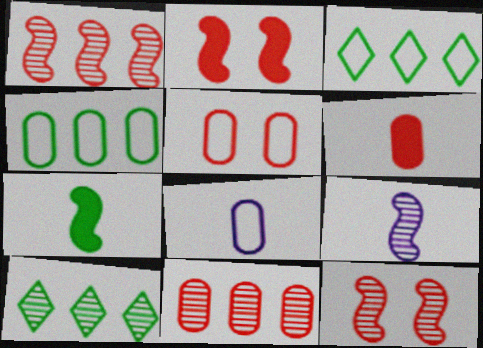[[2, 8, 10], 
[4, 5, 8], 
[5, 6, 11]]